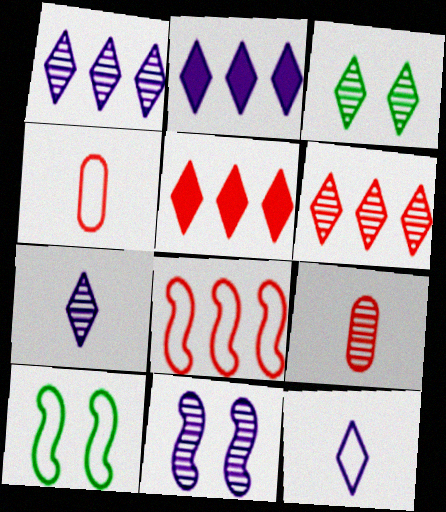[[2, 9, 10], 
[3, 5, 12], 
[3, 6, 7]]